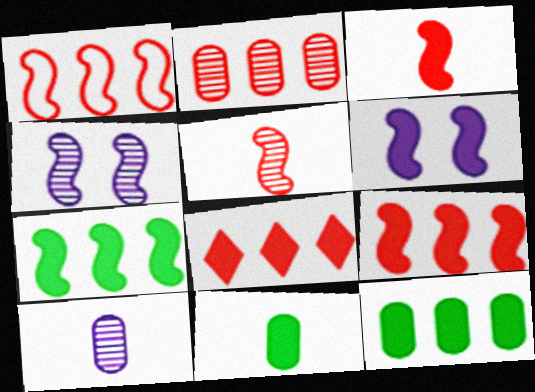[[1, 2, 8], 
[3, 6, 7], 
[6, 8, 11]]